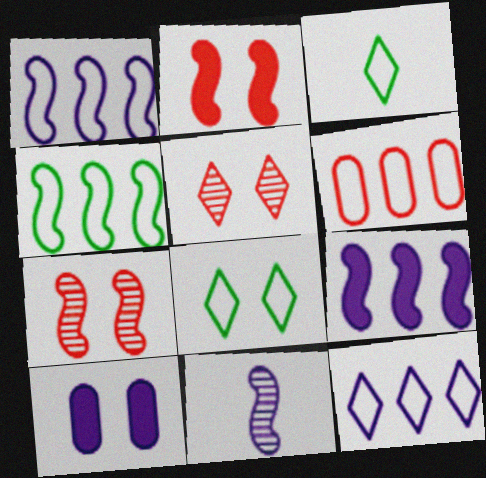[[2, 4, 11], 
[4, 6, 12], 
[7, 8, 10], 
[10, 11, 12]]